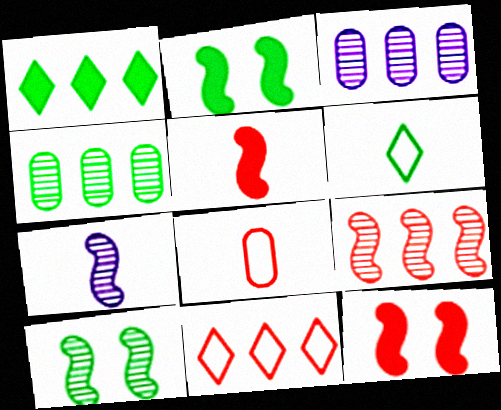[[2, 4, 6], 
[3, 6, 12], 
[7, 9, 10]]